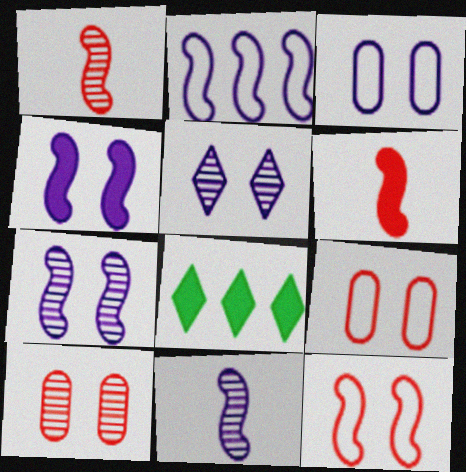[[1, 3, 8], 
[2, 4, 11], 
[3, 4, 5], 
[8, 9, 11]]